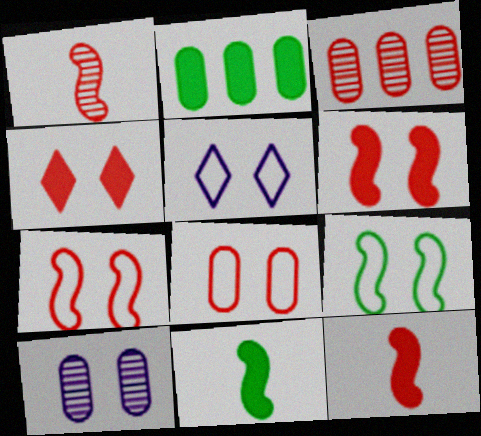[[1, 2, 5], 
[3, 5, 11], 
[4, 9, 10], 
[5, 8, 9]]